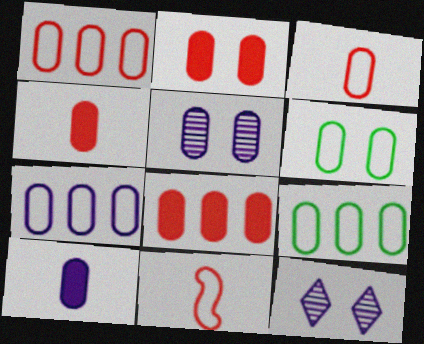[[1, 7, 9], 
[2, 4, 8], 
[2, 5, 6], 
[3, 6, 7], 
[4, 5, 9], 
[5, 7, 10]]